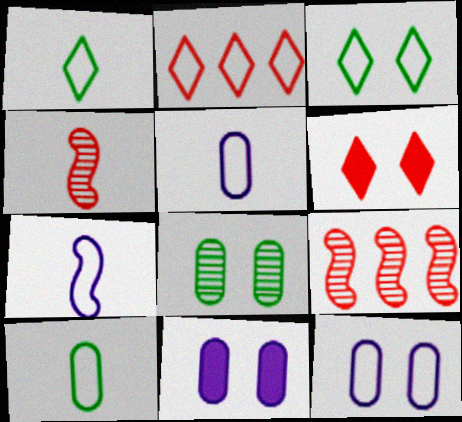[[1, 9, 11]]